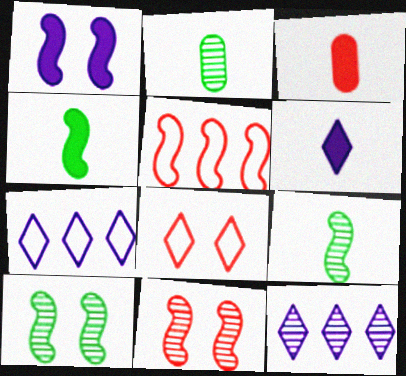[[1, 5, 9], 
[2, 11, 12], 
[3, 4, 6], 
[3, 7, 10]]